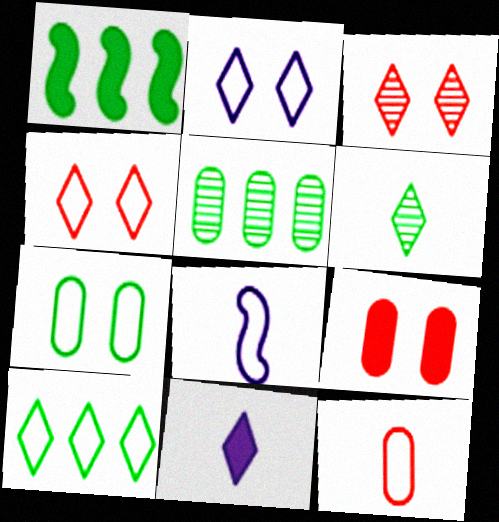[[1, 5, 10], 
[1, 6, 7], 
[1, 9, 11], 
[3, 10, 11]]